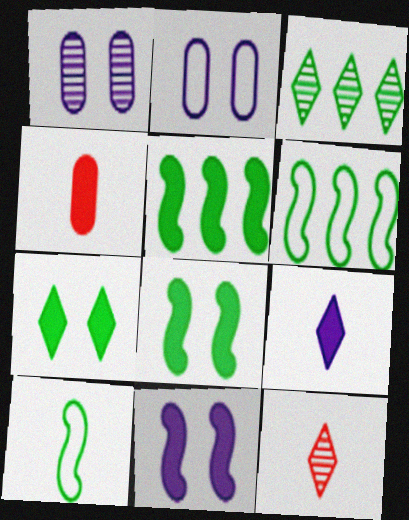[[2, 5, 12]]